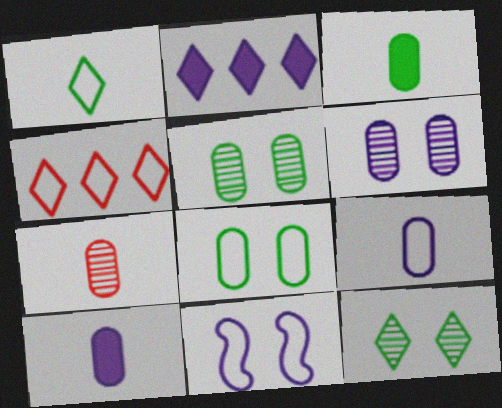[[3, 7, 9]]